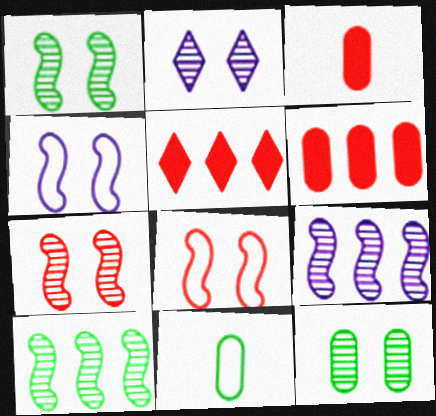[[2, 7, 12]]